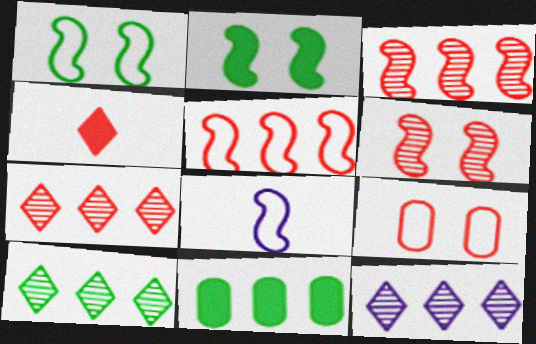[[1, 5, 8], 
[2, 3, 8], 
[3, 4, 9], 
[5, 11, 12], 
[7, 10, 12]]